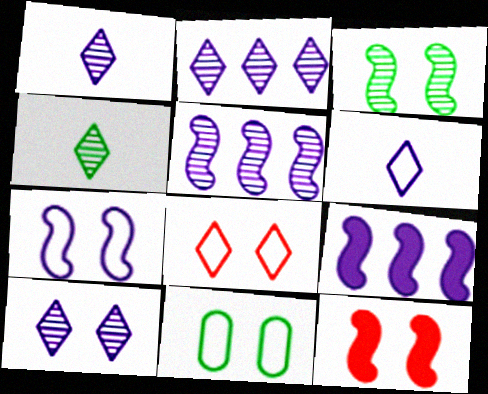[[1, 2, 10], 
[3, 7, 12], 
[7, 8, 11], 
[10, 11, 12]]